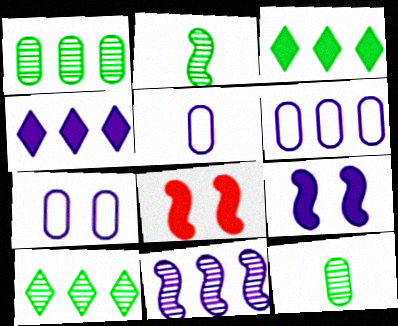[[4, 6, 11], 
[5, 6, 7], 
[5, 8, 10]]